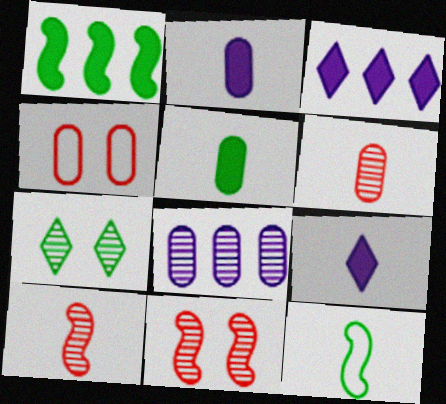[[4, 5, 8], 
[6, 9, 12], 
[7, 8, 10]]